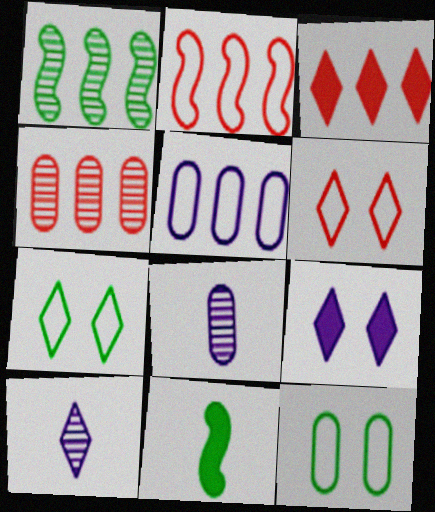[[1, 3, 5], 
[2, 3, 4], 
[3, 7, 10]]